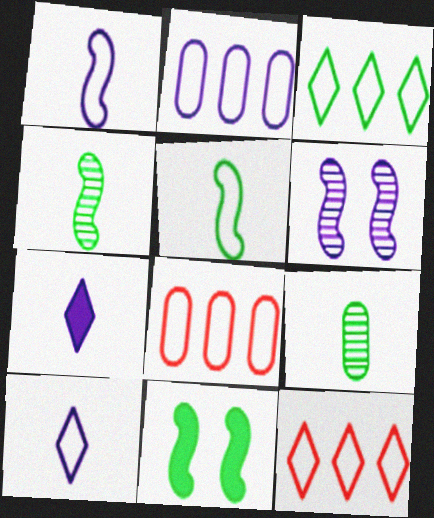[[2, 6, 7], 
[3, 9, 11]]